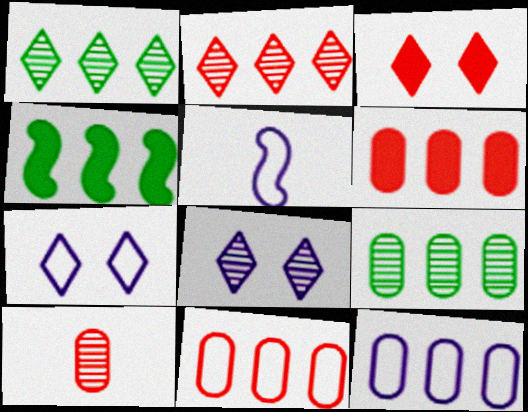[[2, 4, 12], 
[3, 5, 9], 
[4, 7, 10], 
[5, 7, 12], 
[6, 9, 12]]